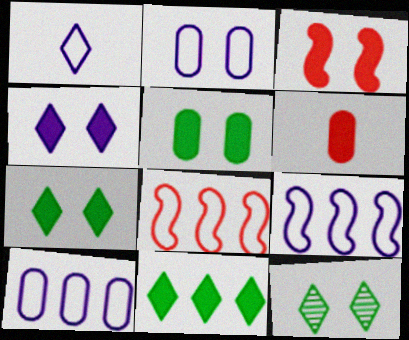[[1, 2, 9], 
[2, 3, 12], 
[3, 4, 5], 
[6, 9, 12]]